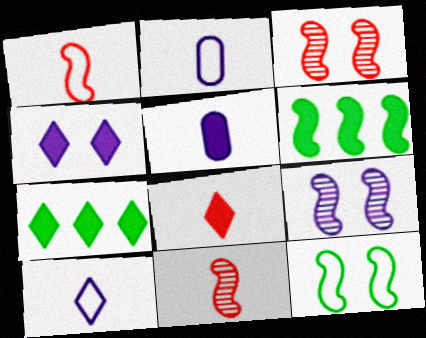[[1, 6, 9], 
[2, 3, 7], 
[4, 7, 8]]